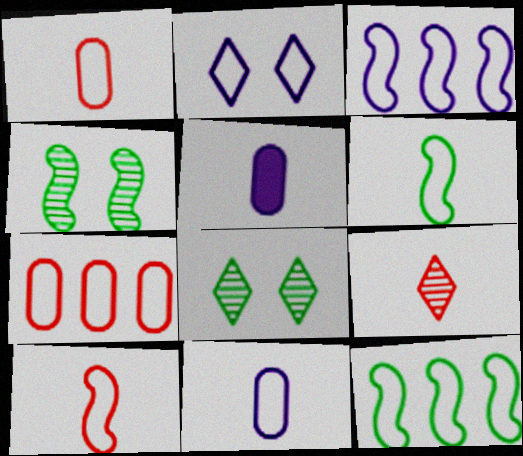[[1, 2, 12], 
[2, 3, 11], 
[2, 6, 7], 
[5, 6, 9]]